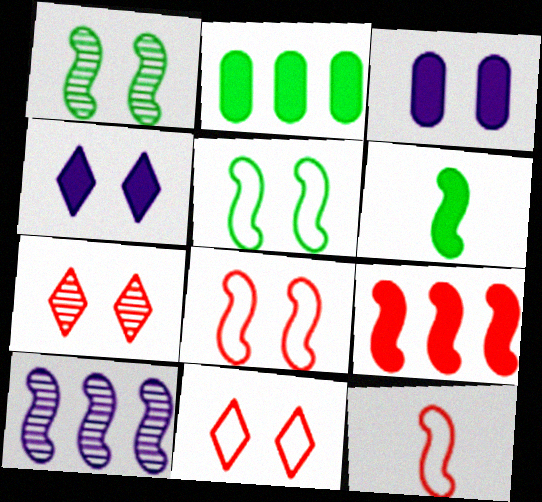[[1, 3, 11], 
[3, 5, 7], 
[6, 8, 10]]